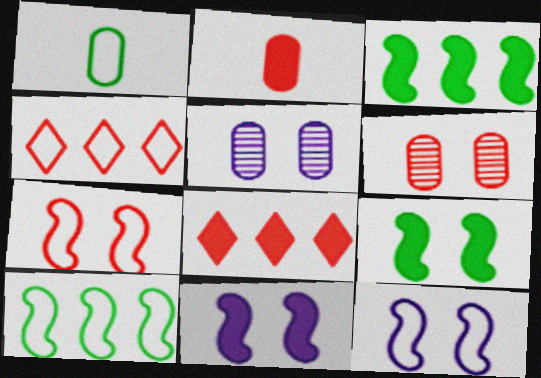[[1, 4, 12]]